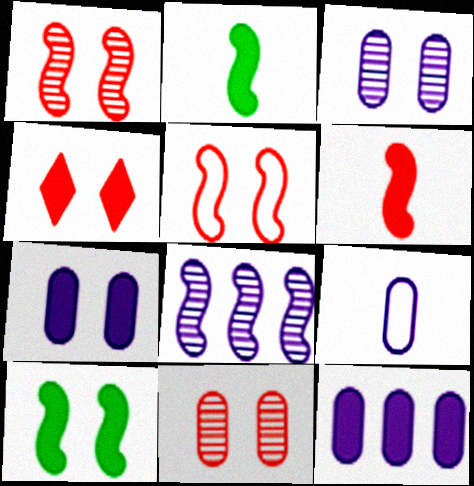[[2, 4, 12], 
[2, 5, 8], 
[3, 9, 12], 
[4, 5, 11], 
[4, 7, 10]]